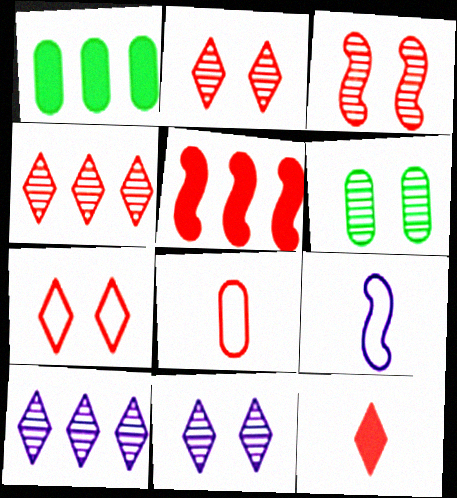[[1, 2, 9], 
[2, 5, 8], 
[3, 6, 11], 
[4, 7, 12]]